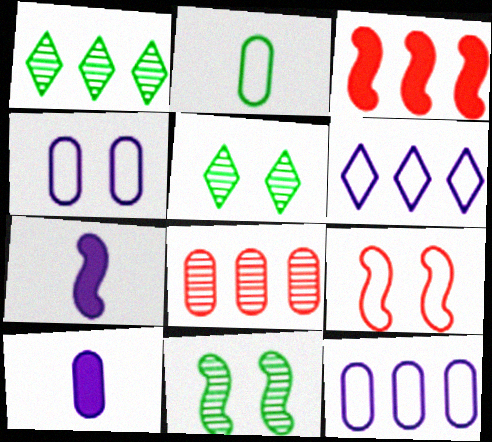[[1, 3, 12], 
[1, 9, 10], 
[2, 6, 9]]